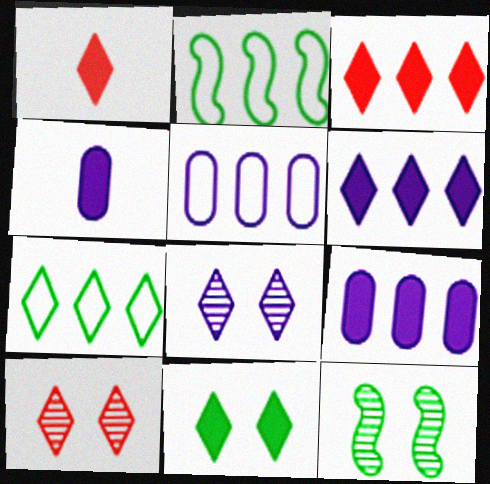[[1, 5, 12], 
[1, 6, 11], 
[1, 7, 8], 
[2, 4, 10]]